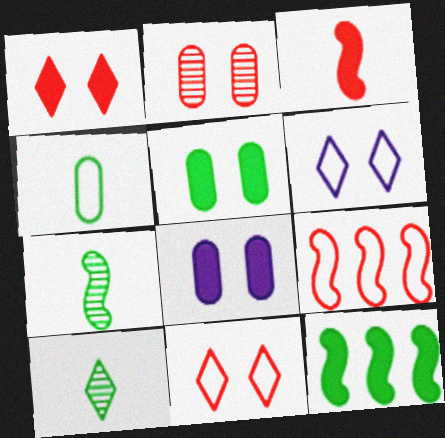[[4, 6, 9], 
[8, 9, 10]]